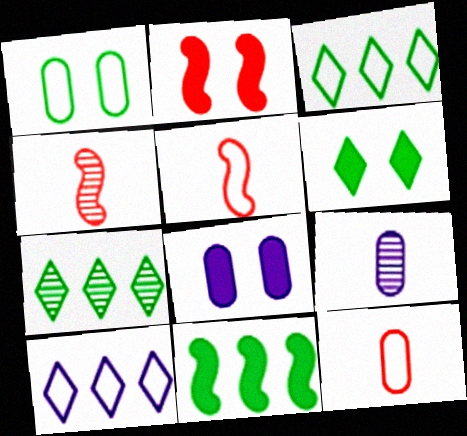[[1, 5, 10], 
[2, 3, 9], 
[2, 6, 8], 
[3, 4, 8], 
[5, 7, 8]]